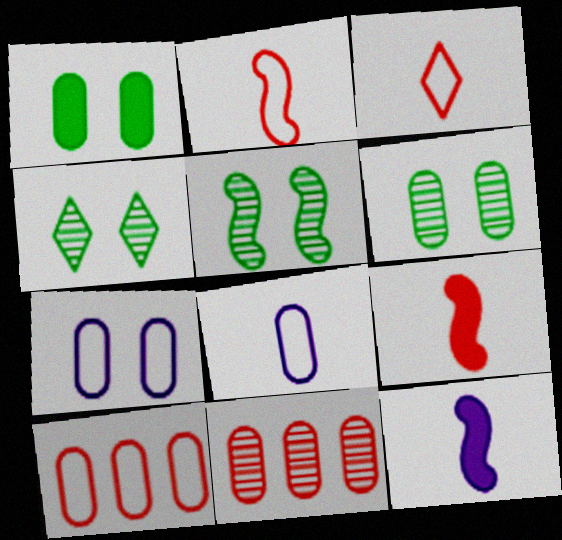[[1, 8, 11], 
[4, 5, 6], 
[4, 10, 12]]